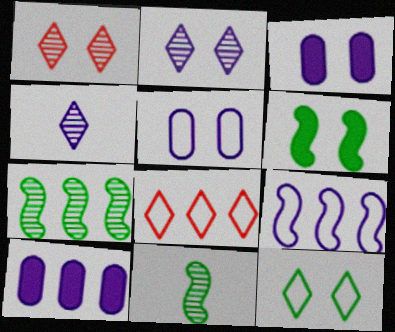[[1, 5, 6], 
[3, 4, 9], 
[3, 8, 11], 
[7, 8, 10]]